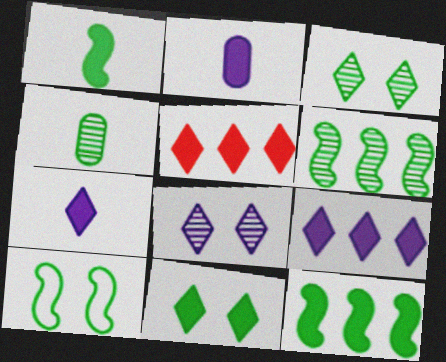[[1, 6, 10], 
[3, 4, 6], 
[5, 7, 11]]